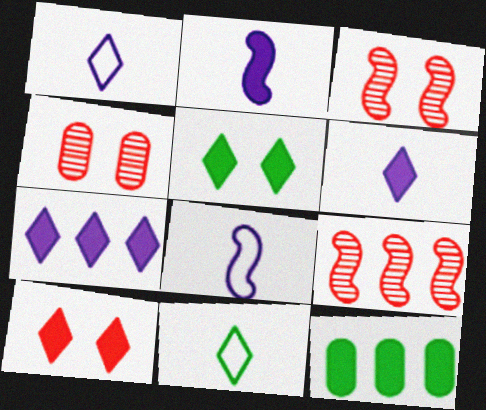[[1, 3, 12], 
[2, 10, 12]]